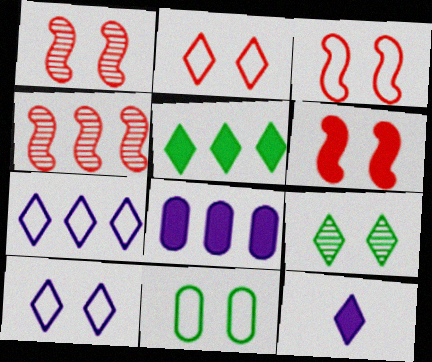[[1, 3, 6], 
[3, 10, 11], 
[4, 11, 12]]